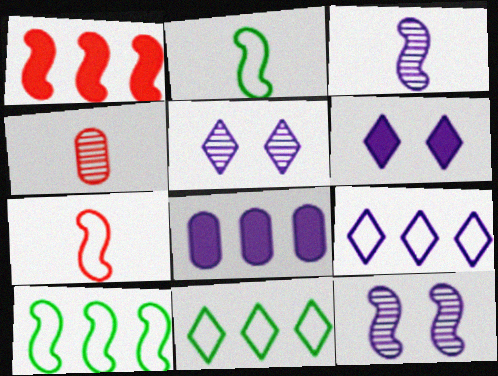[[1, 2, 12], 
[4, 6, 10]]